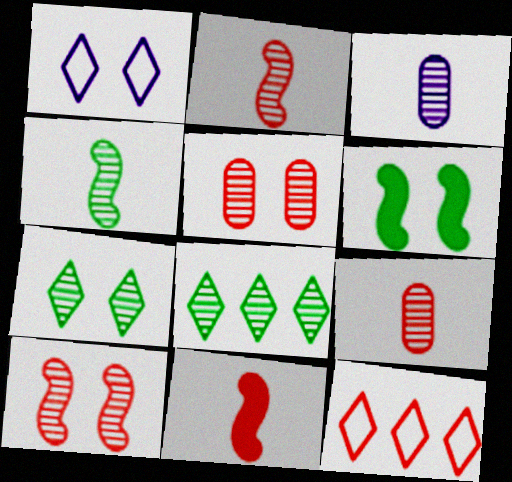[[1, 5, 6], 
[3, 6, 12], 
[3, 8, 10], 
[5, 11, 12]]